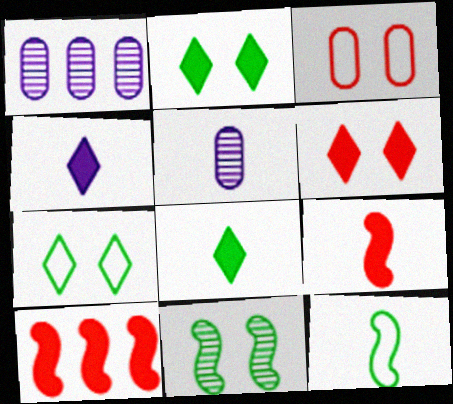[[1, 6, 12], 
[1, 7, 9], 
[5, 7, 10]]